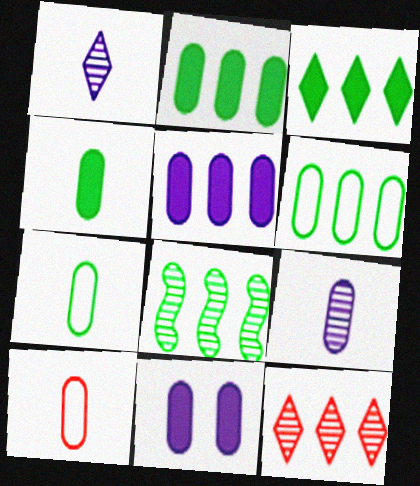[[3, 6, 8], 
[4, 9, 10]]